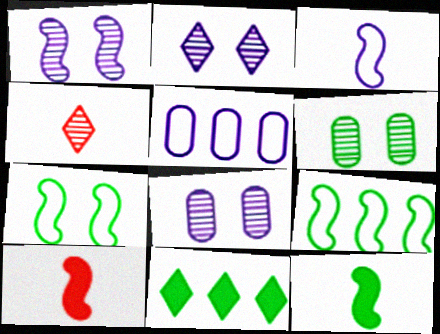[[1, 2, 8], 
[1, 9, 10]]